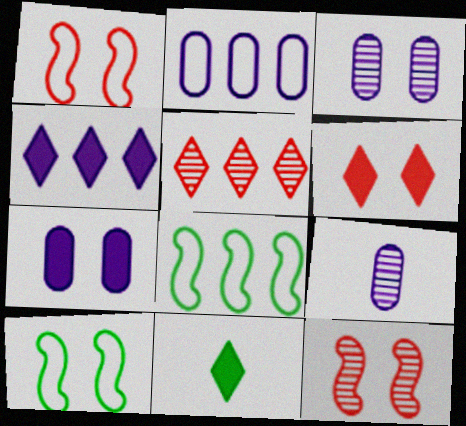[[2, 7, 9], 
[2, 11, 12], 
[3, 6, 10], 
[4, 6, 11], 
[6, 8, 9]]